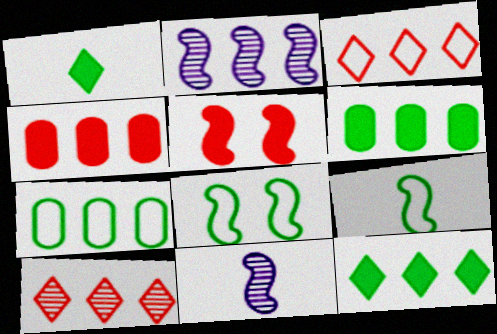[[2, 3, 6], 
[2, 5, 9]]